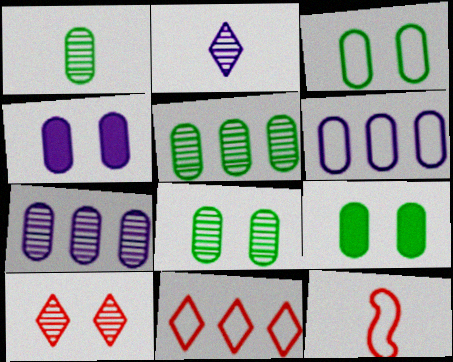[[1, 5, 8], 
[3, 8, 9]]